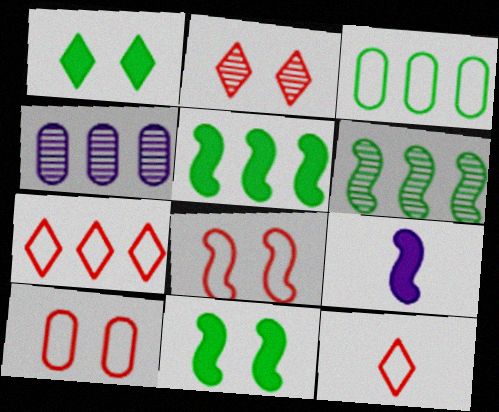[[2, 3, 9], 
[4, 5, 7], 
[4, 11, 12], 
[6, 8, 9]]